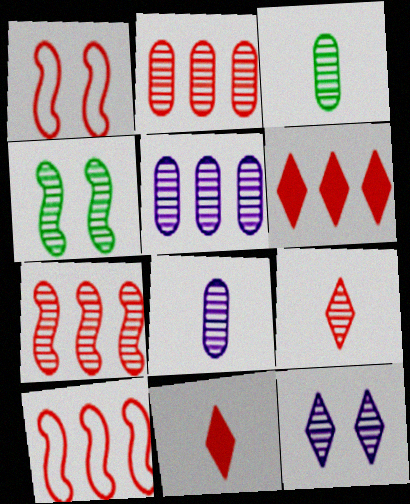[[1, 2, 11], 
[2, 6, 10], 
[3, 7, 12], 
[4, 5, 9]]